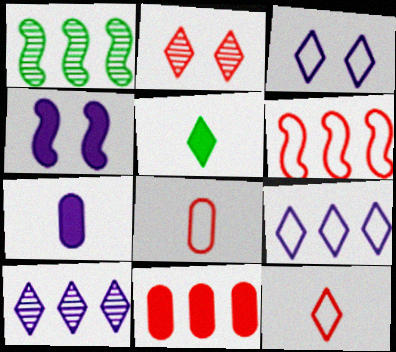[[1, 9, 11], 
[2, 5, 9], 
[4, 5, 11]]